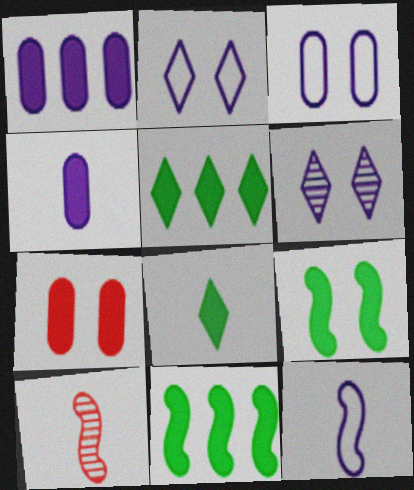[[1, 6, 12], 
[3, 5, 10]]